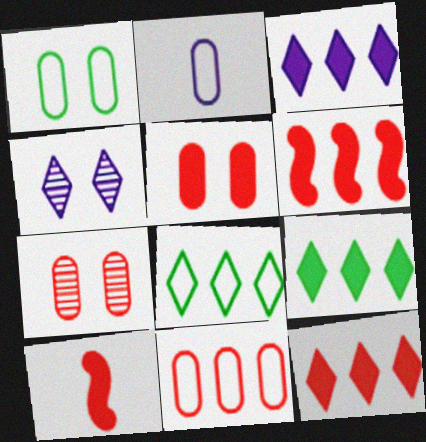[[1, 2, 11], 
[3, 9, 12], 
[5, 10, 12]]